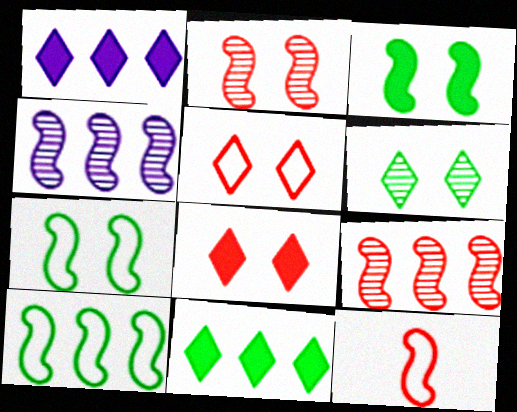[[3, 4, 12]]